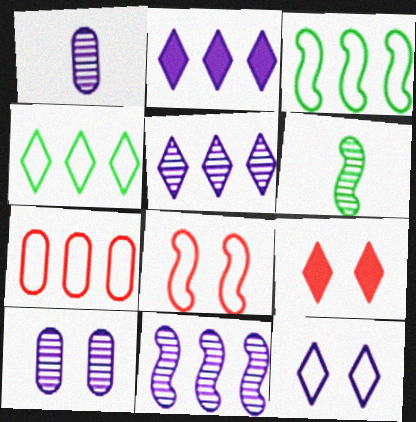[[1, 3, 9]]